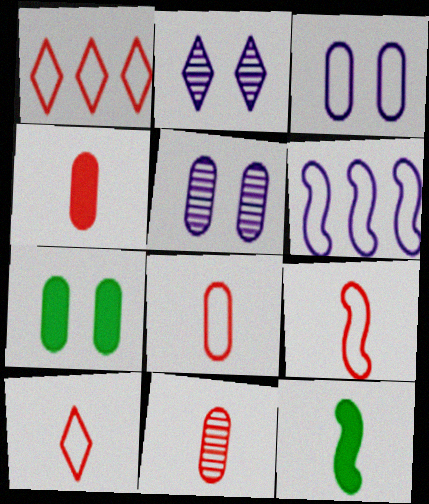[[1, 5, 12], 
[4, 8, 11], 
[8, 9, 10]]